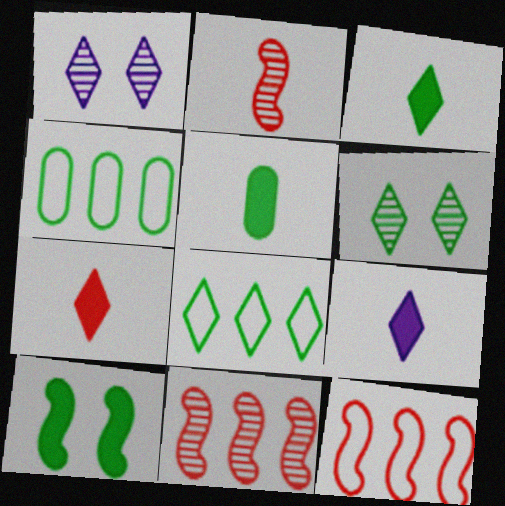[[1, 5, 12], 
[1, 7, 8], 
[3, 6, 8], 
[3, 7, 9]]